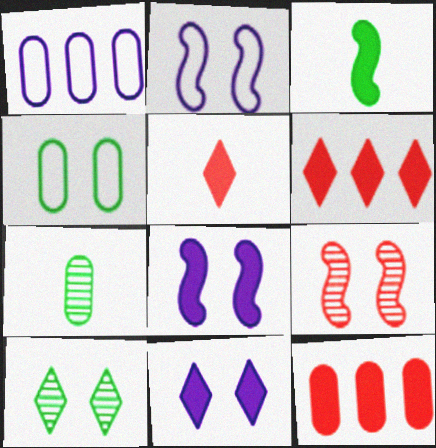[[2, 6, 7], 
[3, 11, 12], 
[4, 9, 11]]